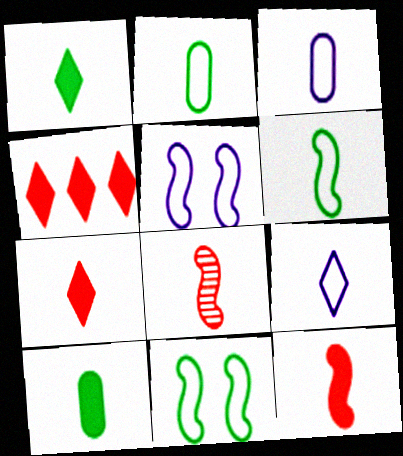[[1, 3, 8], 
[8, 9, 10]]